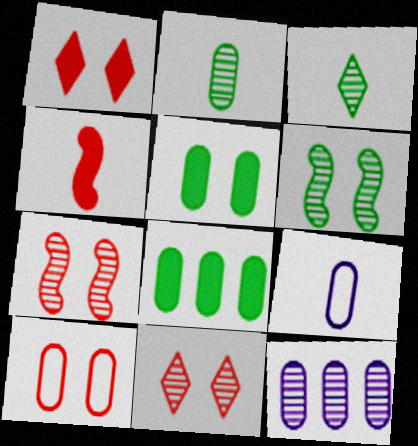[[1, 7, 10], 
[3, 4, 9], 
[3, 7, 12]]